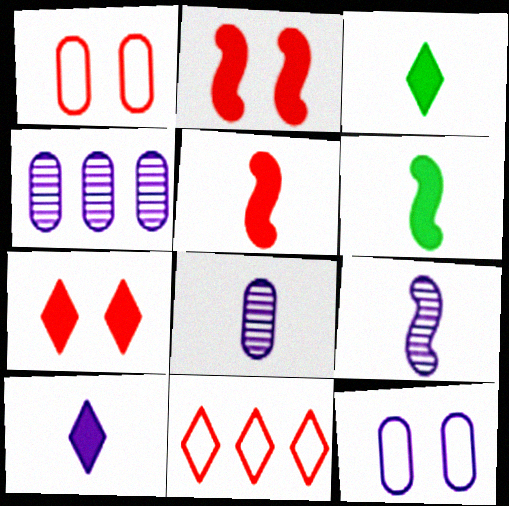[]